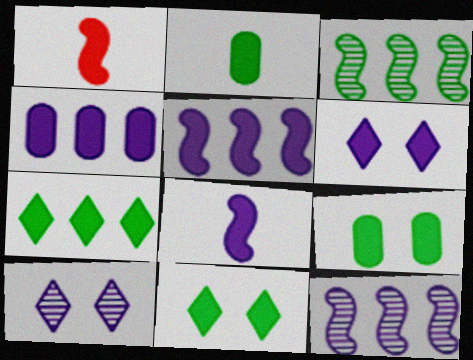[[1, 4, 11], 
[4, 6, 8]]